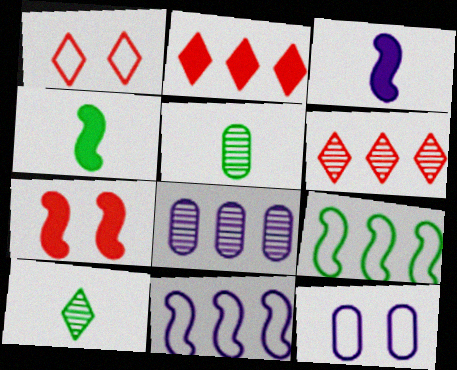[[1, 4, 8], 
[2, 8, 9], 
[4, 6, 12]]